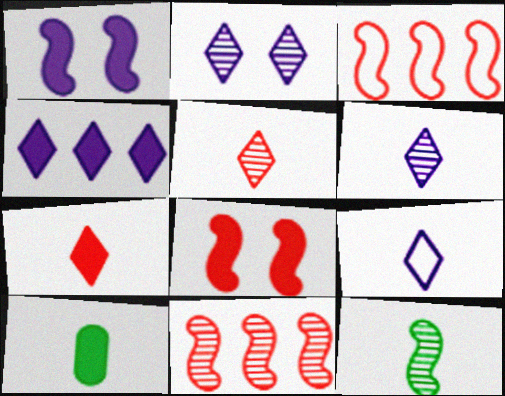[[1, 3, 12], 
[2, 3, 10], 
[2, 4, 9], 
[4, 8, 10]]